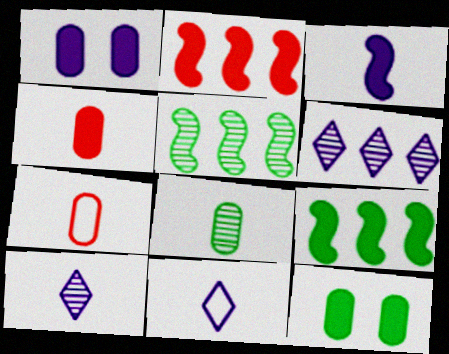[]